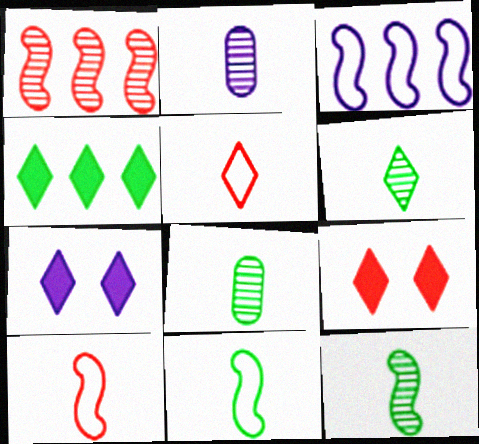[[2, 3, 7], 
[3, 8, 9], 
[6, 8, 12]]